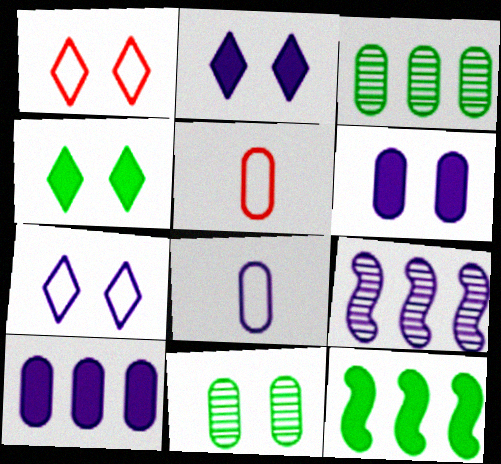[[2, 8, 9], 
[3, 5, 6], 
[4, 5, 9], 
[5, 10, 11]]